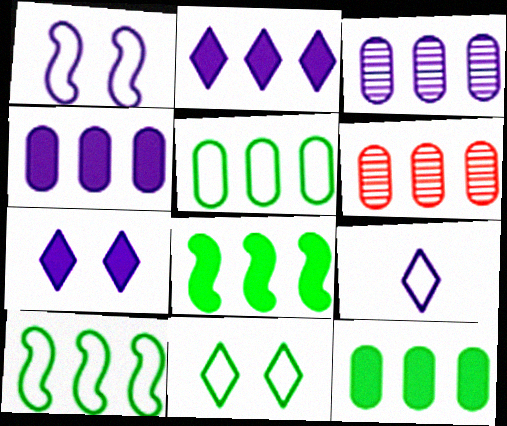[[2, 6, 10], 
[4, 5, 6]]